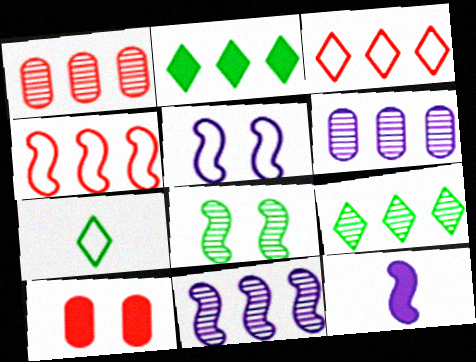[[1, 9, 11], 
[2, 4, 6], 
[2, 10, 12], 
[4, 8, 12], 
[5, 11, 12], 
[7, 10, 11]]